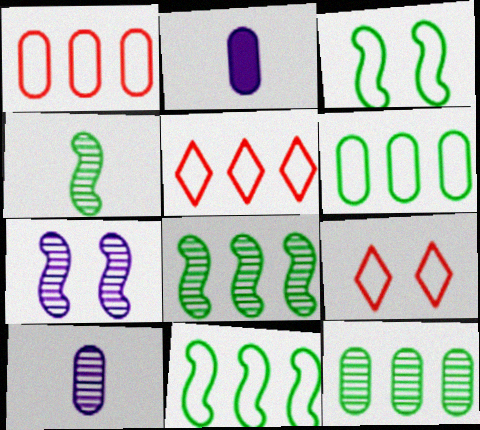[[2, 8, 9]]